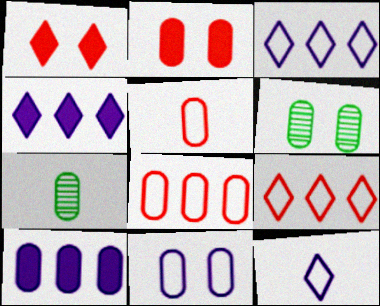[[2, 6, 11], 
[5, 6, 10]]